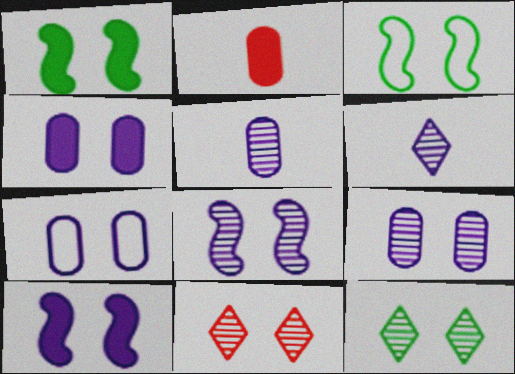[[1, 7, 11], 
[3, 4, 11], 
[4, 7, 9]]